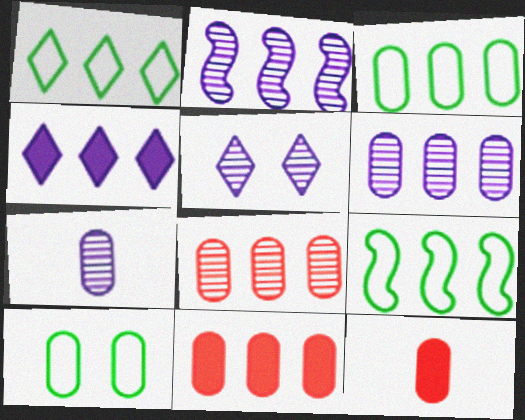[[1, 2, 11], 
[1, 3, 9], 
[2, 5, 7], 
[3, 6, 11], 
[4, 8, 9], 
[5, 9, 12], 
[6, 10, 12], 
[7, 10, 11]]